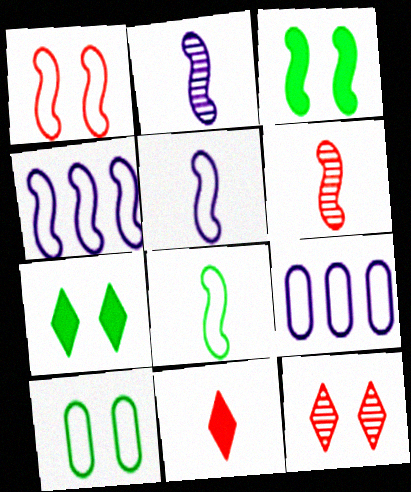[[1, 4, 8], 
[3, 4, 6], 
[6, 7, 9]]